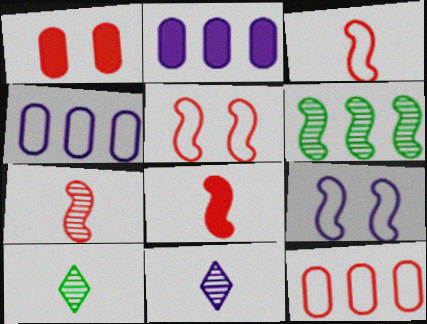[[2, 5, 10], 
[2, 9, 11], 
[3, 7, 8], 
[6, 8, 9]]